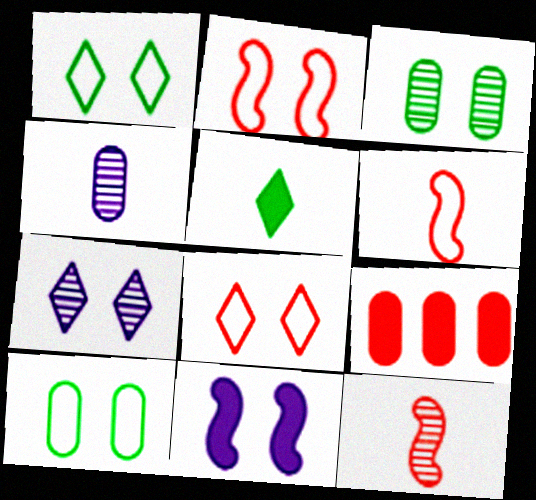[[3, 8, 11], 
[4, 5, 6], 
[4, 9, 10], 
[5, 9, 11], 
[8, 9, 12]]